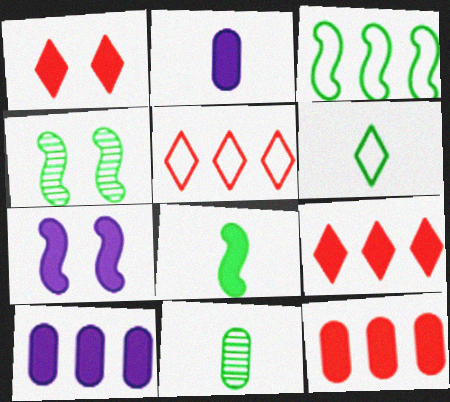[[1, 8, 10], 
[2, 4, 5], 
[3, 4, 8], 
[5, 7, 11], 
[6, 8, 11]]